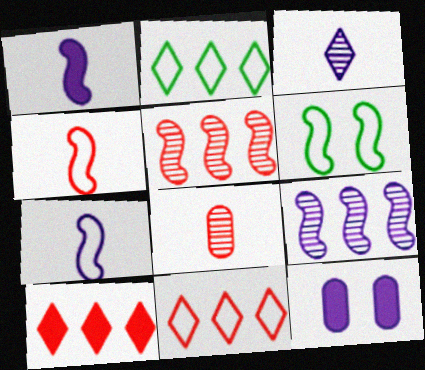[[1, 5, 6]]